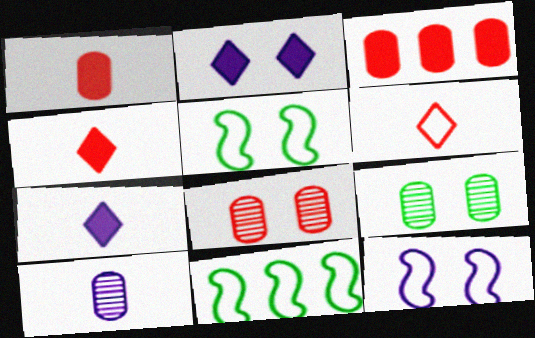[[2, 5, 8], 
[7, 8, 11]]